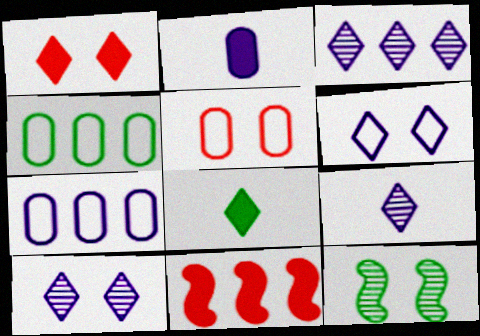[[3, 4, 11], 
[3, 9, 10], 
[4, 8, 12]]